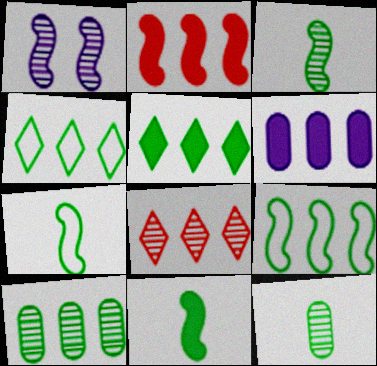[[1, 2, 7], 
[1, 8, 12], 
[2, 5, 6], 
[3, 7, 11], 
[5, 9, 10], 
[6, 8, 9]]